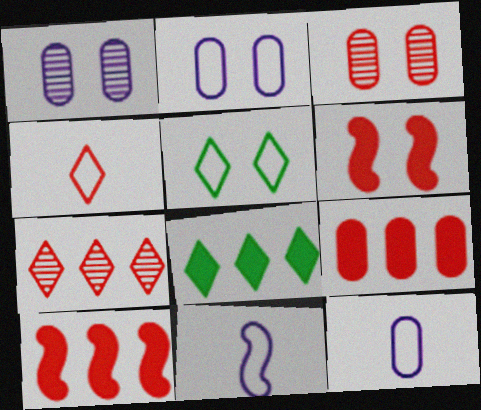[[1, 5, 6], 
[3, 4, 10], 
[3, 8, 11]]